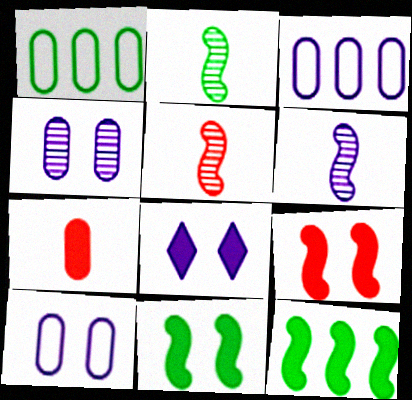[[1, 4, 7], 
[1, 5, 8], 
[2, 5, 6], 
[3, 6, 8], 
[7, 8, 12]]